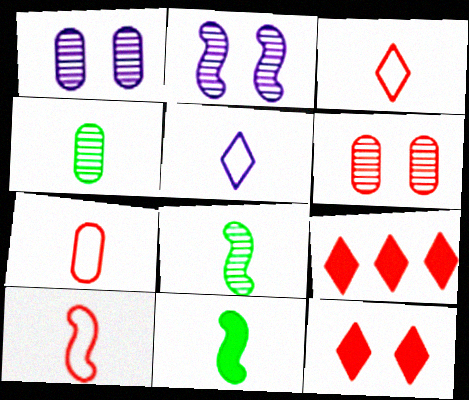[[3, 7, 10], 
[6, 9, 10]]